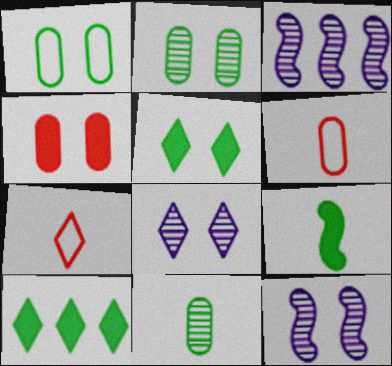[[3, 5, 6], 
[6, 10, 12], 
[7, 8, 10]]